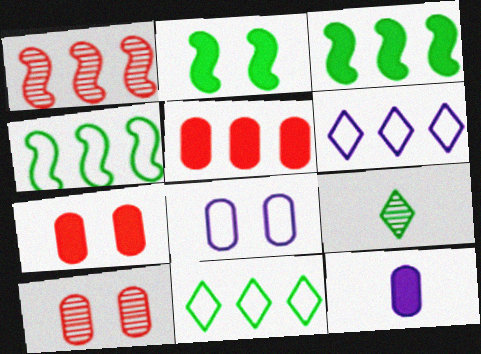[]